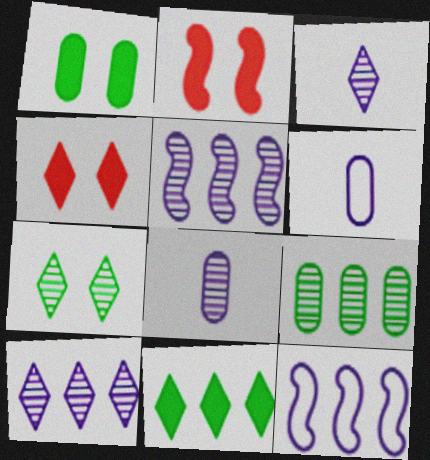[]